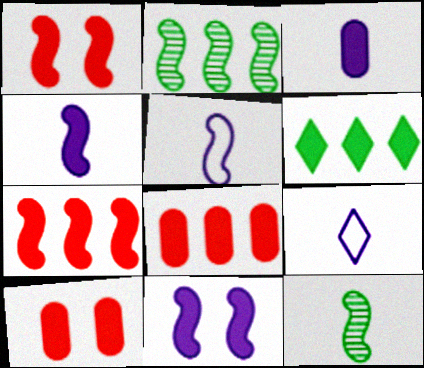[[1, 2, 5], 
[1, 3, 6], 
[2, 9, 10], 
[4, 6, 10]]